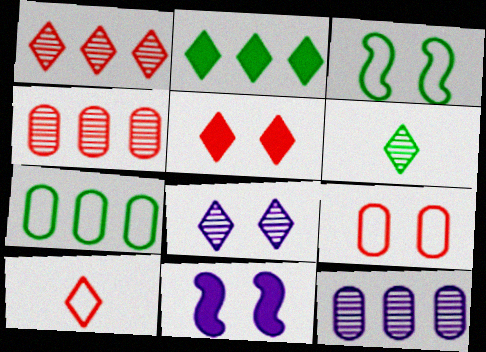[[1, 5, 10], 
[1, 6, 8], 
[2, 8, 10]]